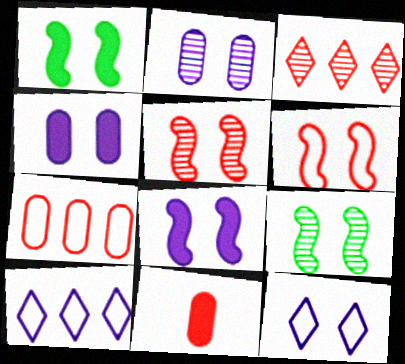[[2, 8, 12], 
[3, 6, 11], 
[6, 8, 9], 
[9, 10, 11]]